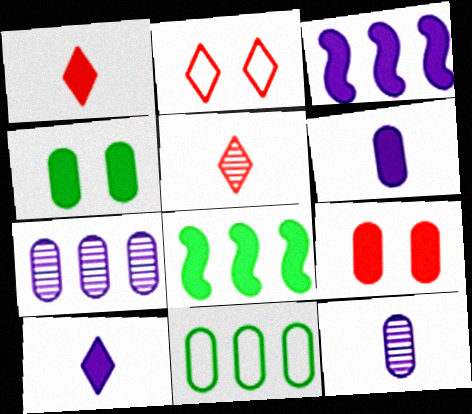[[1, 3, 4], 
[2, 8, 12], 
[8, 9, 10], 
[9, 11, 12]]